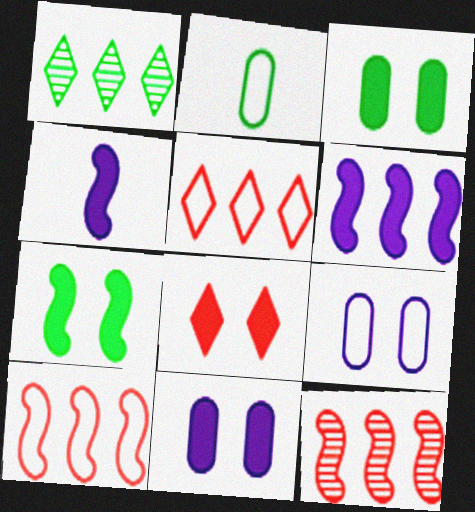[[1, 2, 7], 
[7, 8, 11]]